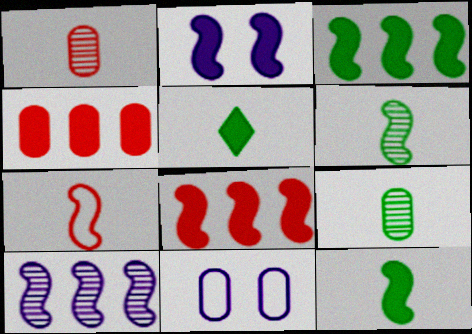[[2, 4, 5], 
[2, 8, 12], 
[4, 9, 11]]